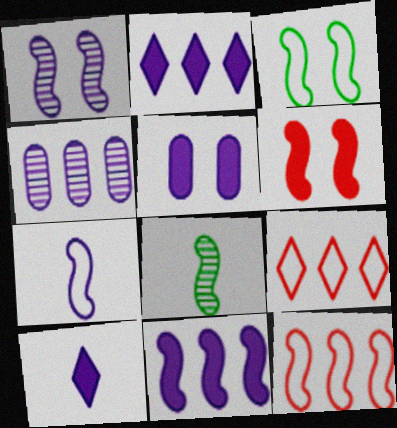[[1, 3, 6], 
[1, 7, 11], 
[3, 7, 12], 
[5, 8, 9], 
[5, 10, 11]]